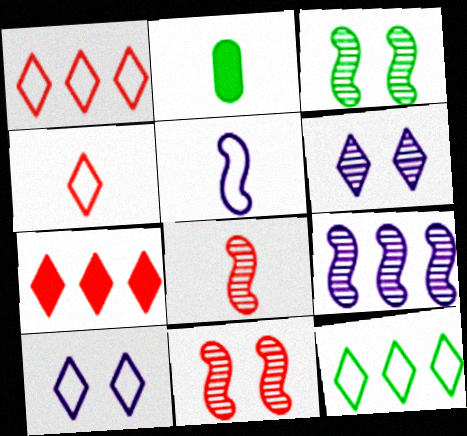[[2, 3, 12], 
[3, 8, 9], 
[4, 10, 12]]